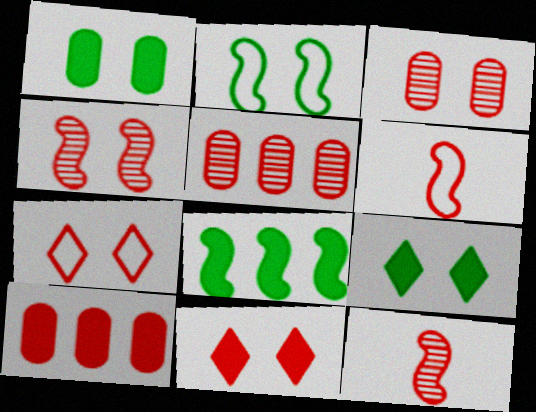[[5, 6, 11], 
[7, 10, 12]]